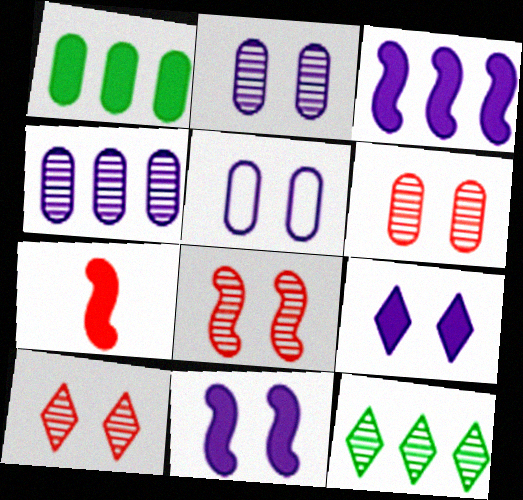[[1, 7, 9], 
[5, 7, 12], 
[6, 8, 10]]